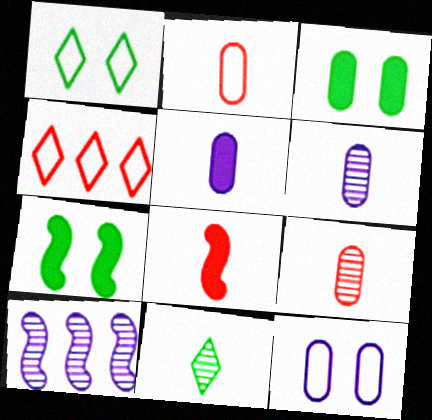[[4, 6, 7]]